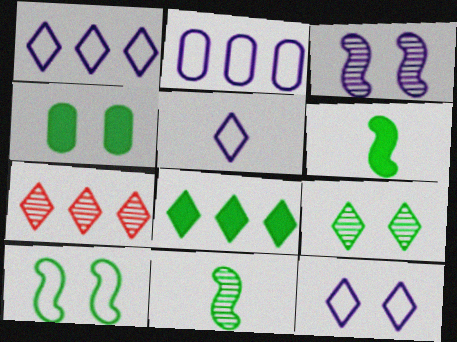[[1, 5, 12], 
[1, 7, 8], 
[4, 6, 8], 
[4, 9, 10]]